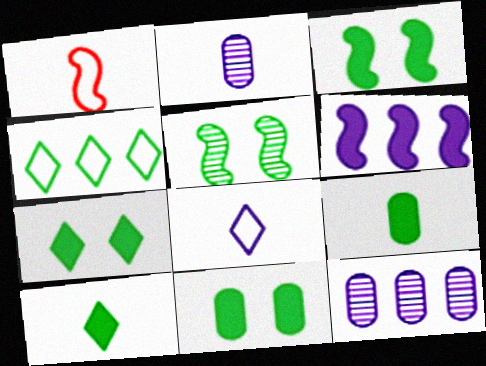[[1, 2, 10], 
[1, 5, 6], 
[1, 7, 12], 
[3, 7, 11], 
[4, 5, 9]]